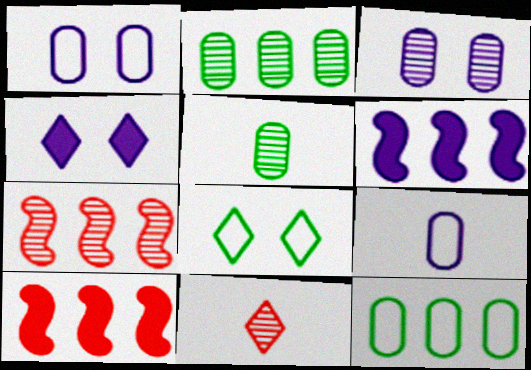[]